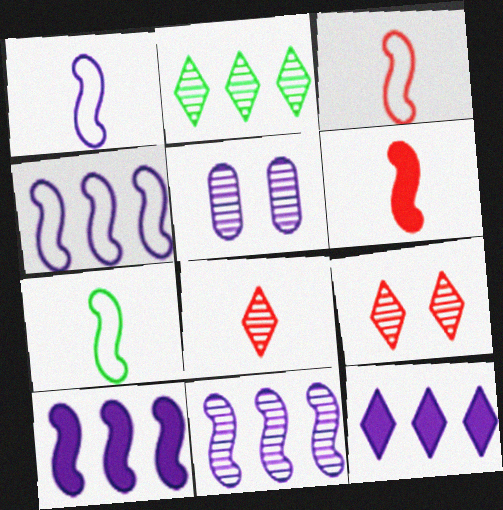[[1, 3, 7], 
[1, 5, 12], 
[4, 10, 11]]